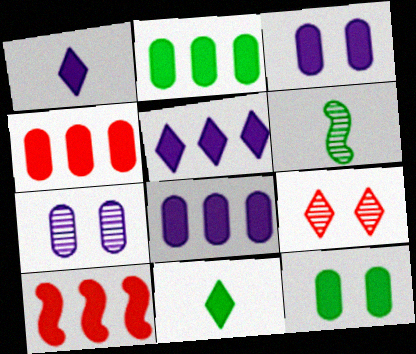[[1, 10, 12], 
[2, 4, 8], 
[2, 5, 10], 
[3, 10, 11]]